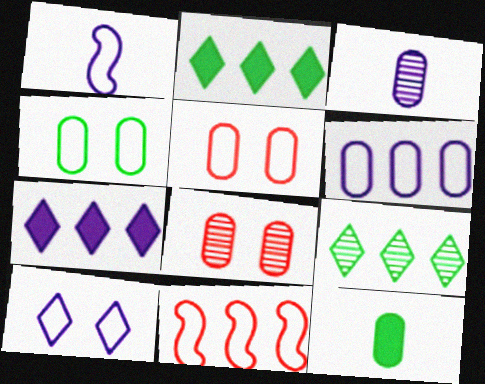[[1, 2, 8], 
[1, 6, 10], 
[6, 8, 12]]